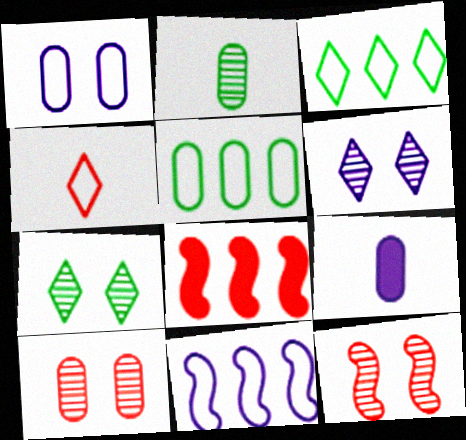[[3, 9, 12], 
[4, 8, 10], 
[5, 9, 10], 
[6, 9, 11]]